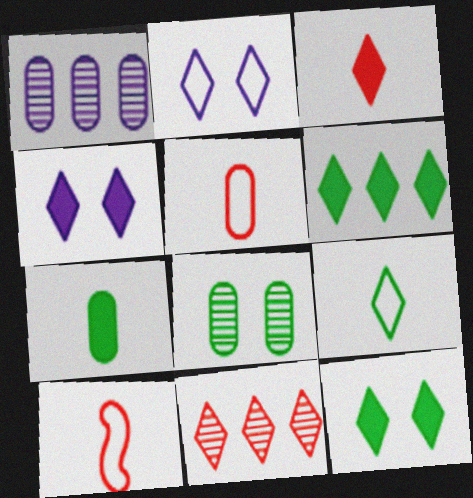[[1, 10, 12], 
[3, 4, 6], 
[4, 9, 11]]